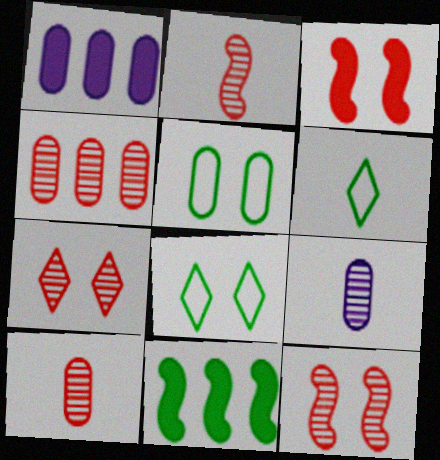[[1, 2, 8], 
[1, 5, 10], 
[1, 6, 12], 
[2, 4, 7]]